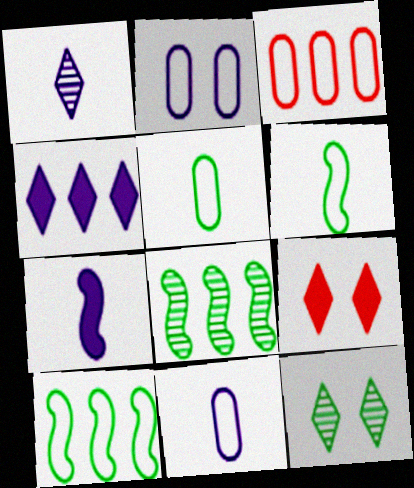[[1, 7, 11], 
[2, 3, 5], 
[3, 4, 8], 
[3, 7, 12], 
[8, 9, 11]]